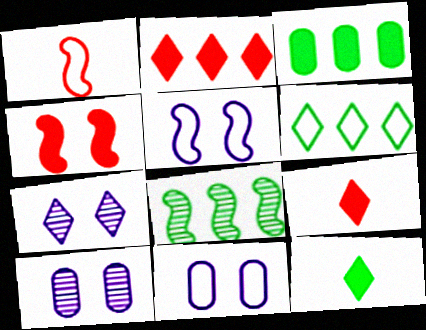[[1, 3, 7], 
[1, 6, 11], 
[3, 6, 8], 
[6, 7, 9], 
[8, 9, 11]]